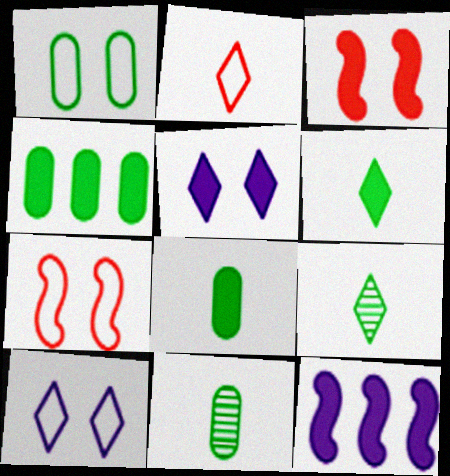[[1, 4, 11], 
[1, 7, 10]]